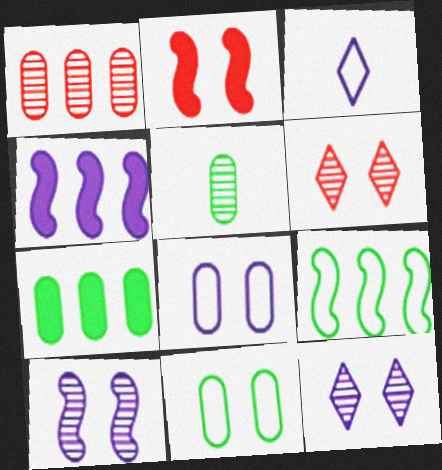[[2, 11, 12], 
[5, 7, 11]]